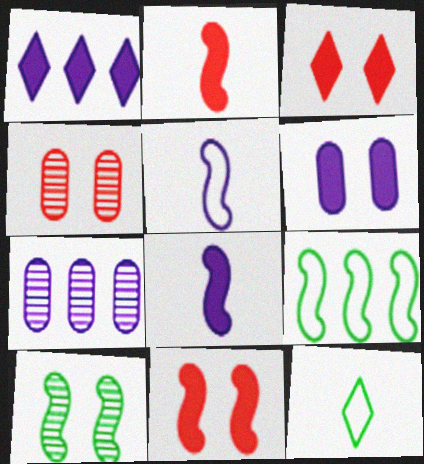[[1, 6, 8], 
[7, 11, 12]]